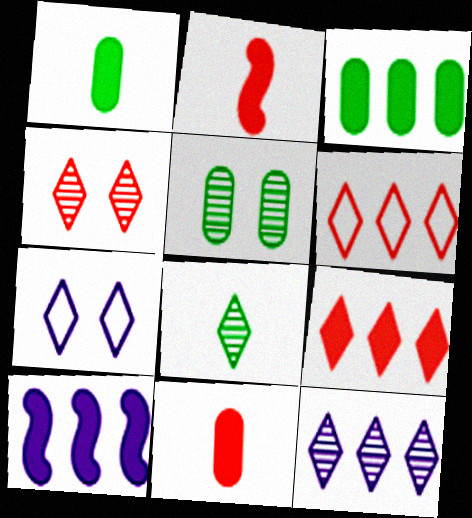[[3, 9, 10], 
[4, 8, 12], 
[7, 8, 9]]